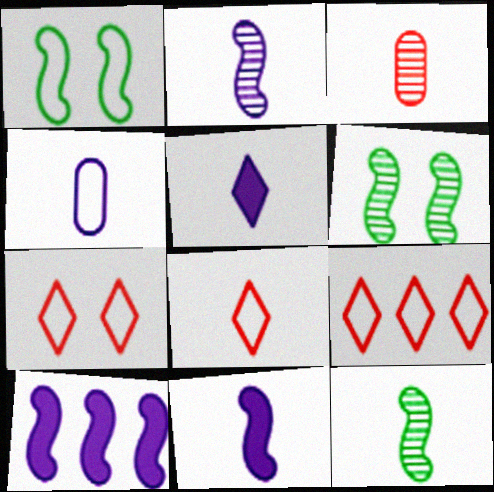[[1, 4, 9], 
[2, 4, 5], 
[7, 8, 9]]